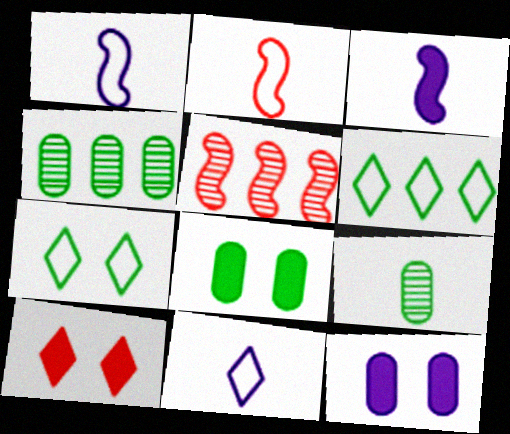[[1, 4, 10], 
[5, 8, 11]]